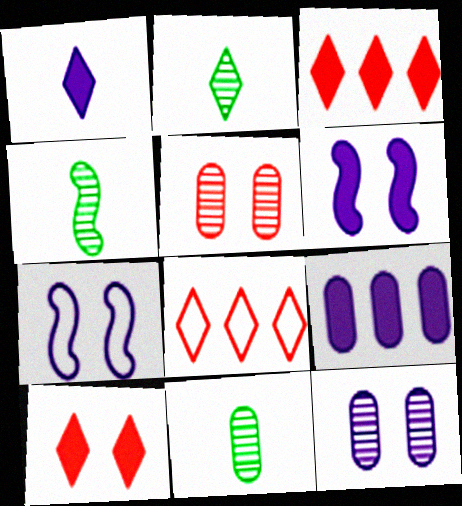[[1, 6, 9], 
[2, 4, 11], 
[3, 7, 11], 
[6, 8, 11]]